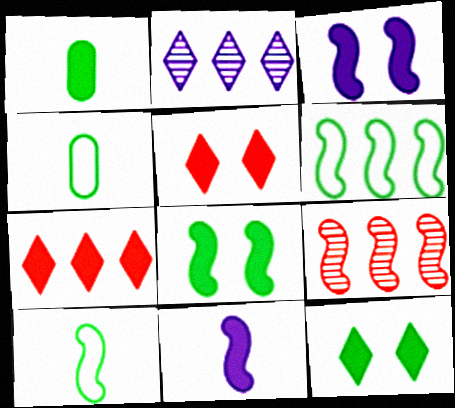[[1, 3, 7], 
[3, 9, 10]]